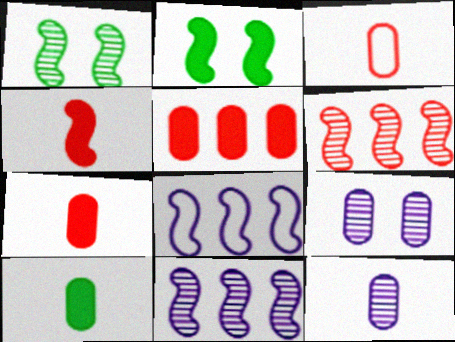[[1, 4, 8], 
[3, 10, 12]]